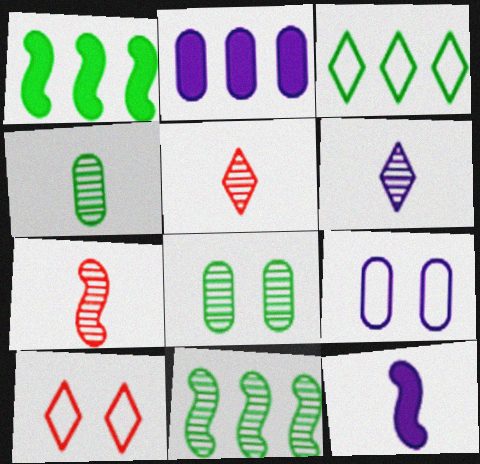[[1, 5, 9], 
[4, 6, 7]]